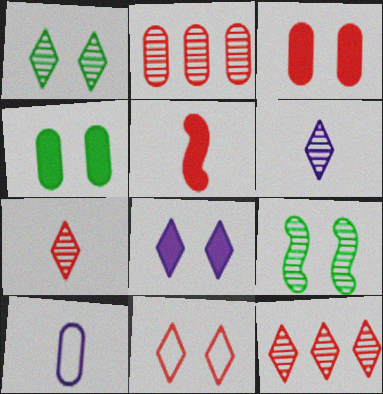[[1, 6, 12], 
[1, 8, 11], 
[2, 4, 10], 
[2, 5, 11], 
[2, 6, 9]]